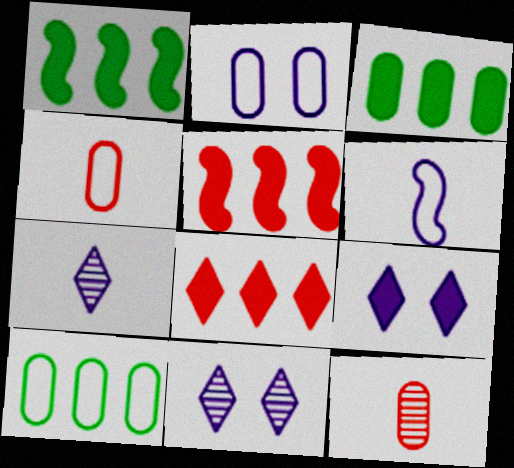[[1, 4, 11], 
[2, 3, 12], 
[2, 4, 10]]